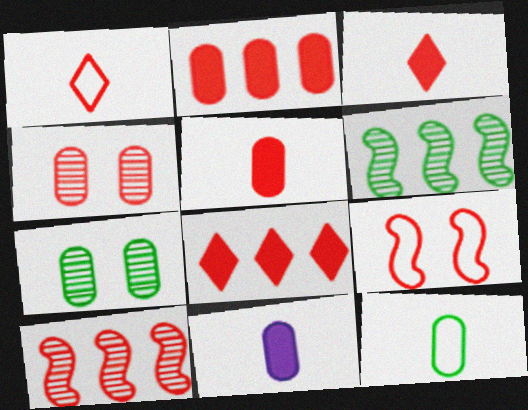[]